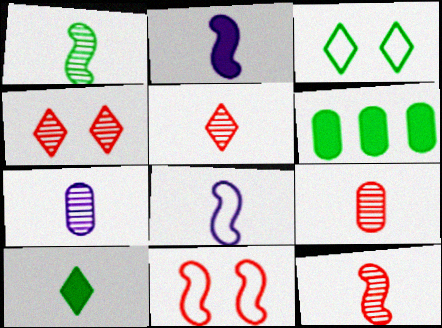[[1, 3, 6], 
[1, 5, 7], 
[4, 6, 8], 
[5, 9, 12], 
[8, 9, 10]]